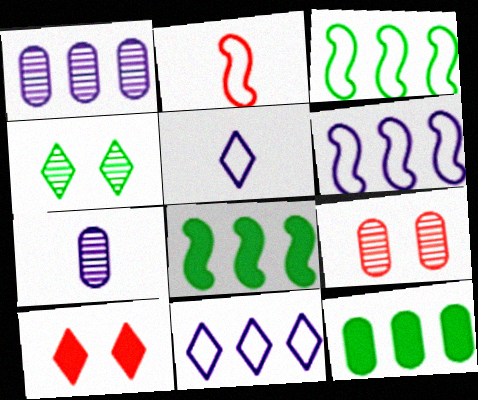[[3, 7, 10], 
[5, 8, 9]]